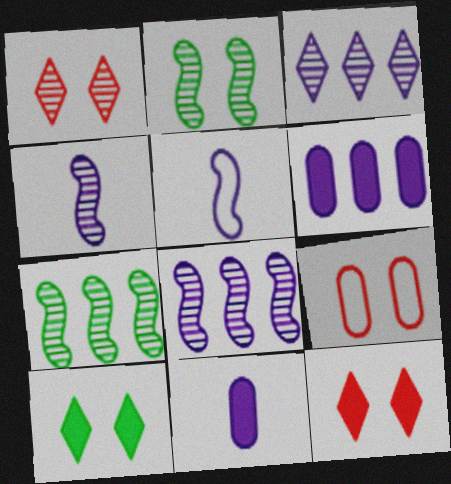[]